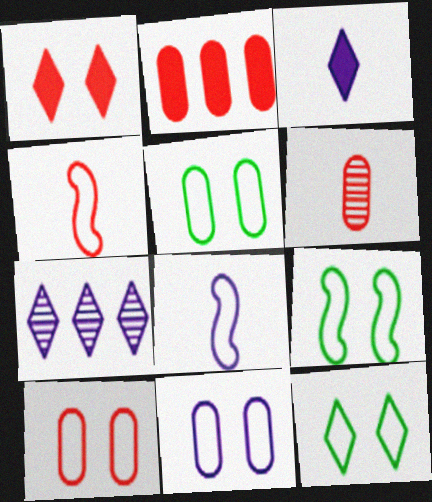[[2, 6, 10], 
[5, 9, 12], 
[5, 10, 11]]